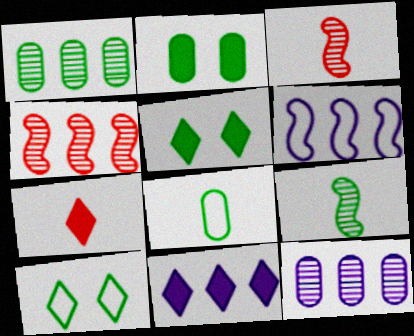[[1, 2, 8], 
[5, 7, 11], 
[6, 11, 12]]